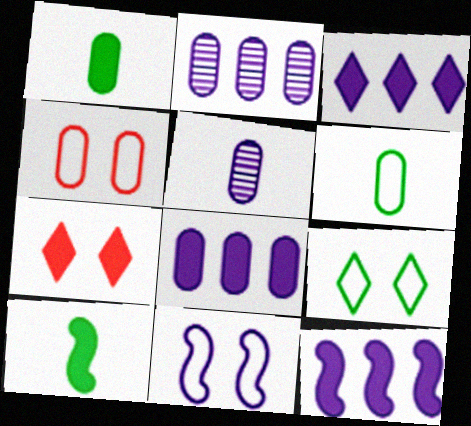[[1, 2, 4], 
[1, 7, 12], 
[3, 5, 11], 
[3, 8, 12], 
[4, 9, 11], 
[7, 8, 10]]